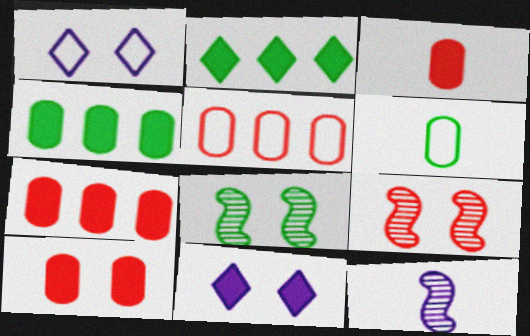[[1, 8, 10], 
[2, 6, 8], 
[3, 7, 10]]